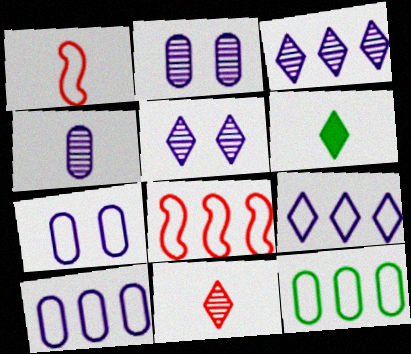[[1, 4, 6], 
[2, 6, 8], 
[8, 9, 12]]